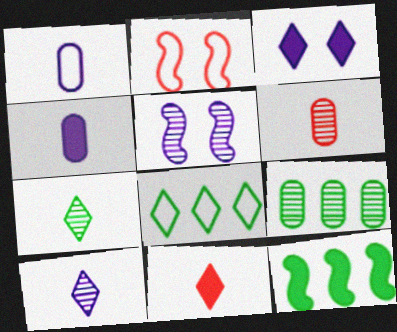[[1, 2, 8], 
[8, 9, 12]]